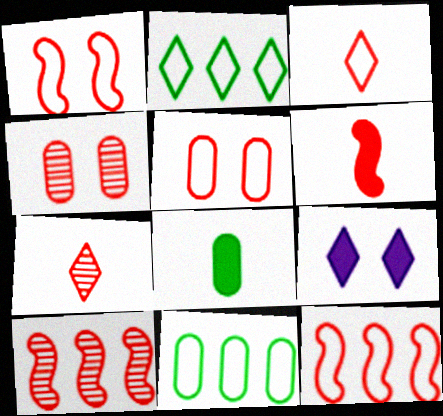[[1, 6, 10], 
[2, 7, 9], 
[3, 5, 12], 
[4, 7, 10]]